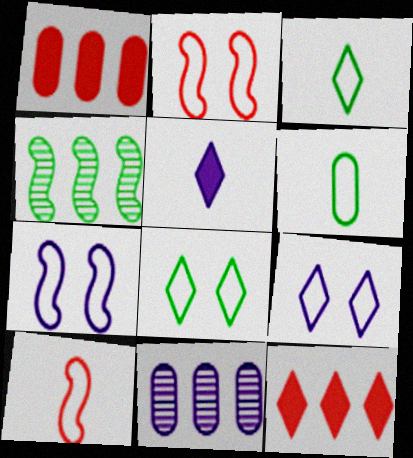[[5, 7, 11]]